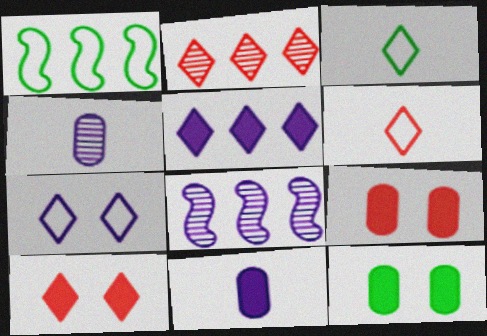[[1, 4, 10], 
[2, 6, 10], 
[3, 8, 9], 
[6, 8, 12], 
[7, 8, 11]]